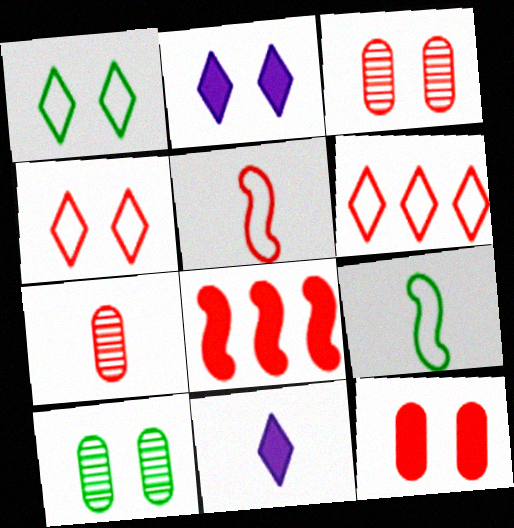[[4, 7, 8], 
[7, 9, 11]]